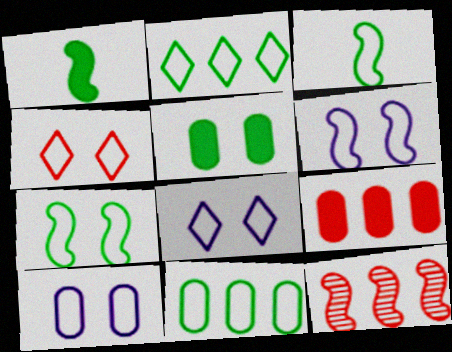[[1, 6, 12], 
[4, 7, 10], 
[6, 8, 10]]